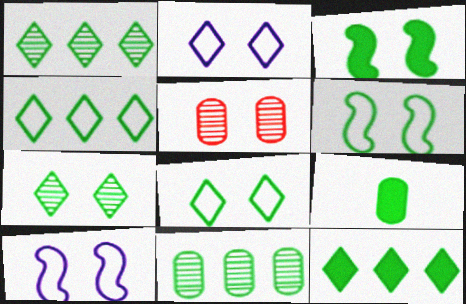[[1, 4, 12], 
[1, 6, 9], 
[2, 3, 5], 
[3, 9, 12]]